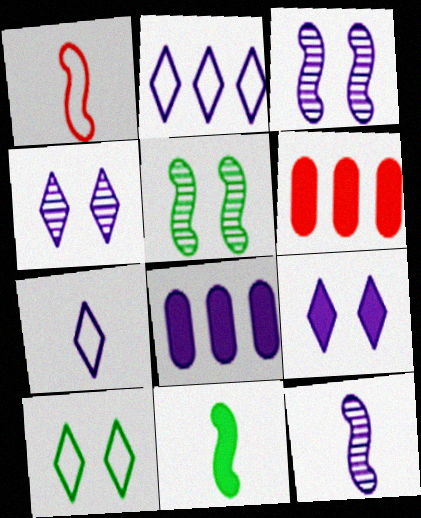[[1, 11, 12], 
[3, 7, 8], 
[5, 6, 7], 
[6, 9, 11], 
[6, 10, 12]]